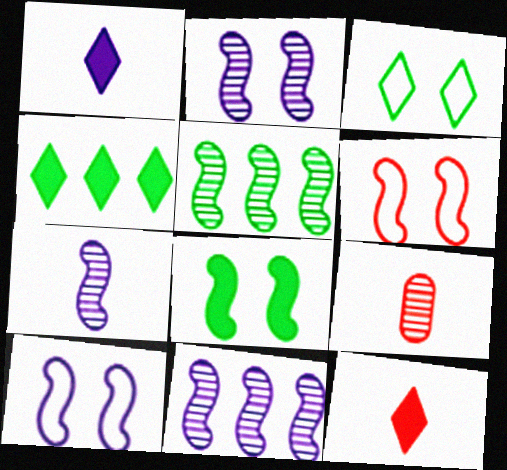[[2, 6, 8], 
[2, 7, 11], 
[4, 9, 10]]